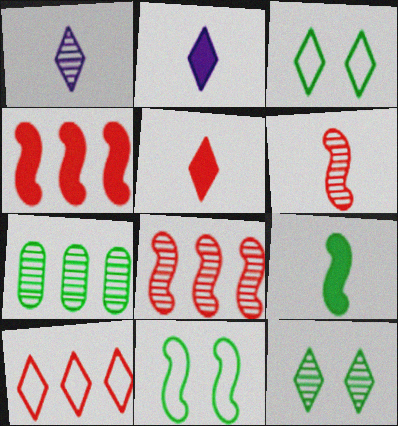[[2, 10, 12], 
[3, 7, 9]]